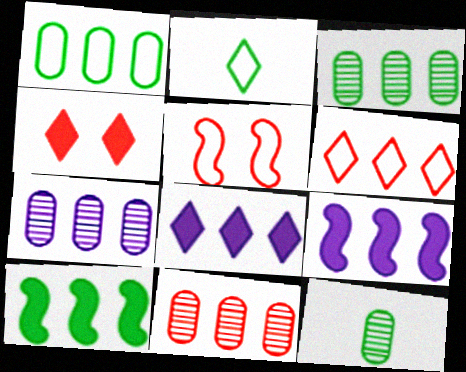[[3, 6, 9], 
[3, 7, 11], 
[5, 8, 12], 
[6, 7, 10]]